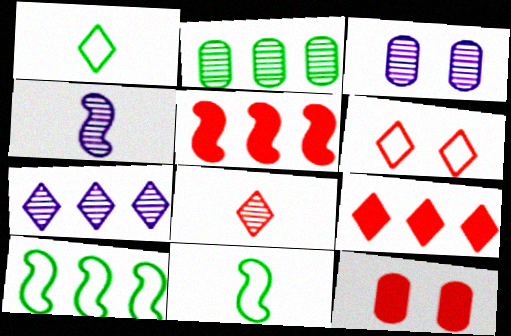[[1, 3, 5], 
[3, 4, 7], 
[3, 9, 11], 
[6, 8, 9], 
[7, 11, 12]]